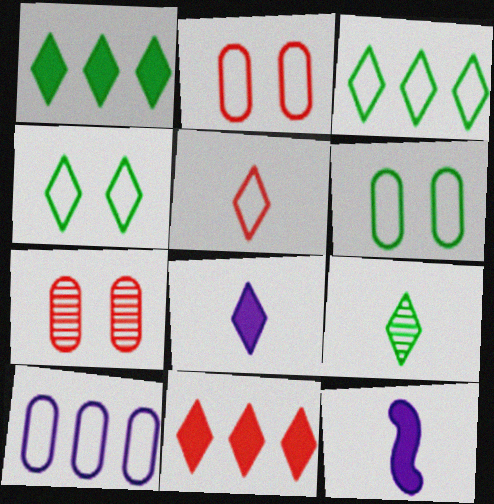[[1, 4, 9], 
[3, 7, 12], 
[5, 8, 9]]